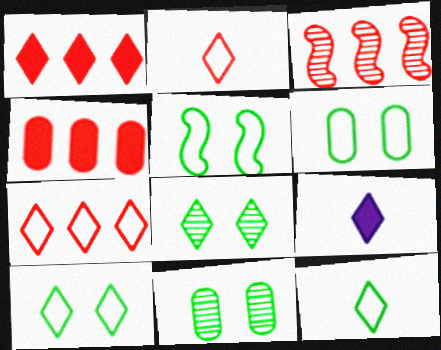[[3, 4, 7], 
[3, 6, 9], 
[5, 6, 10], 
[7, 8, 9]]